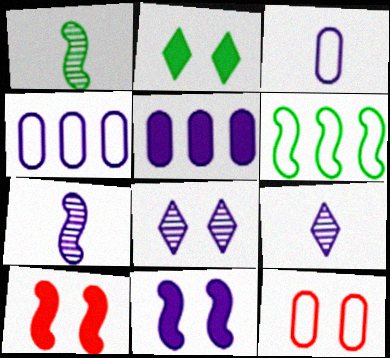[[4, 9, 11], 
[6, 7, 10]]